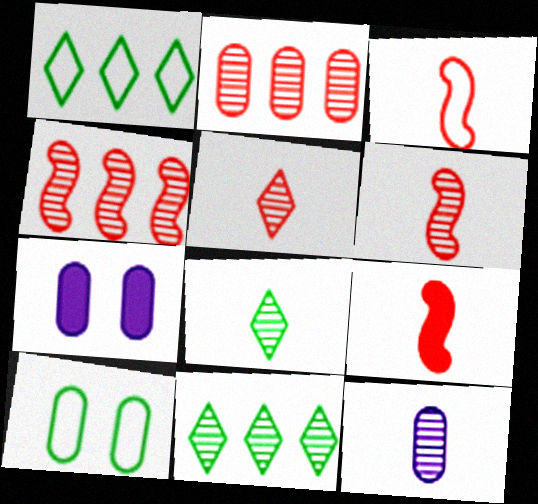[[1, 6, 7], 
[3, 6, 9], 
[3, 7, 11], 
[6, 8, 12]]